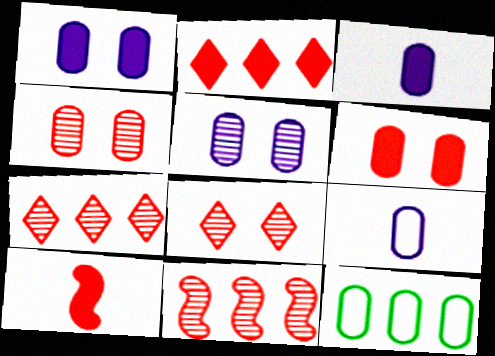[[2, 6, 10], 
[3, 4, 12]]